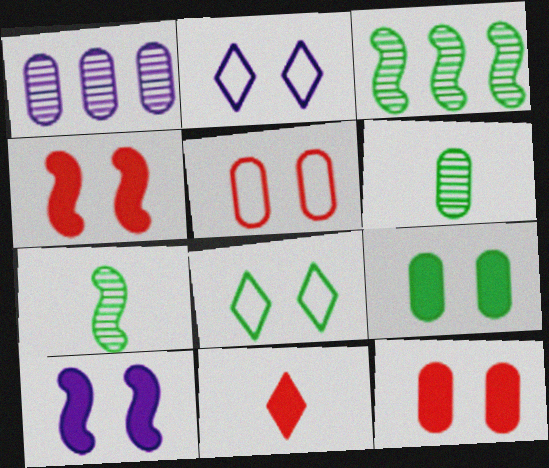[]